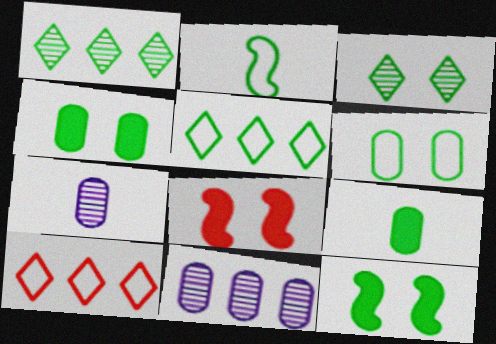[[1, 2, 4], 
[2, 5, 6], 
[3, 6, 12], 
[5, 7, 8], 
[7, 10, 12]]